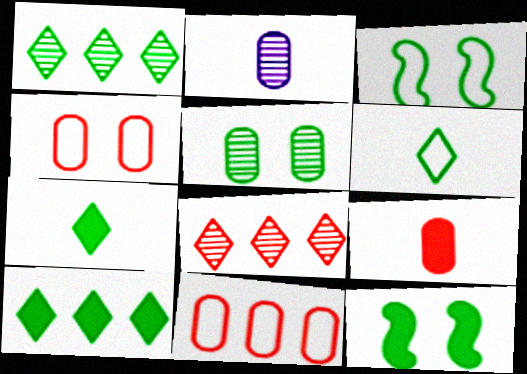[]